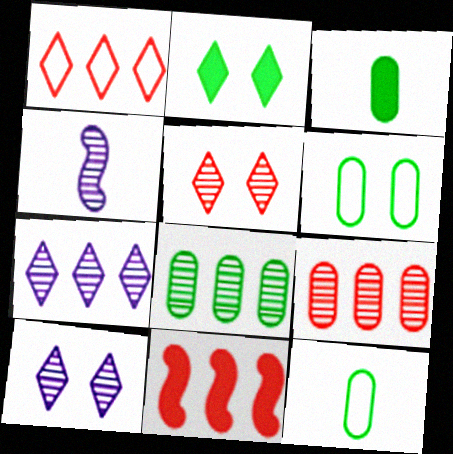[[1, 9, 11], 
[3, 6, 8], 
[4, 5, 8], 
[10, 11, 12]]